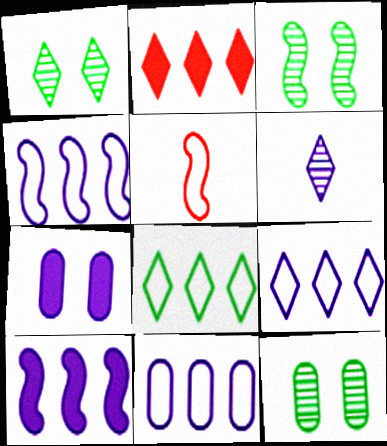[[1, 3, 12], 
[3, 5, 10], 
[4, 6, 7], 
[4, 9, 11]]